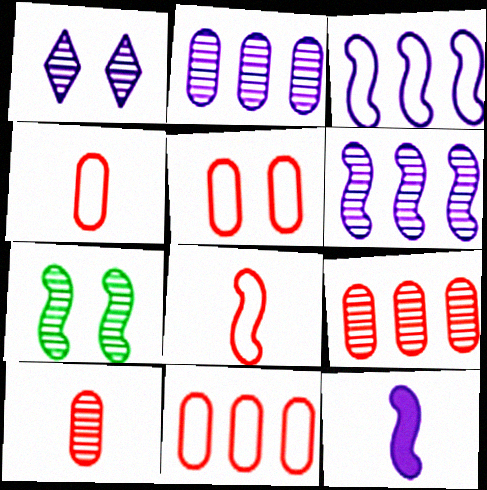[[4, 5, 11]]